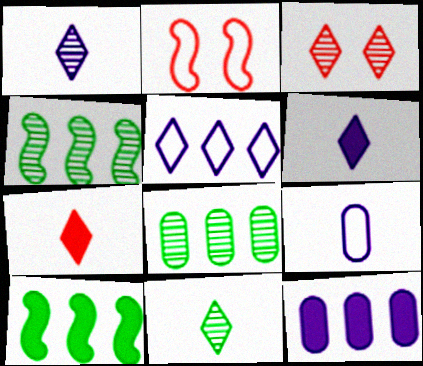[[2, 6, 8], 
[2, 11, 12], 
[3, 9, 10]]